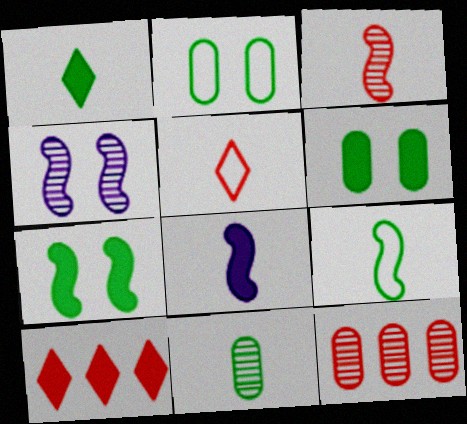[[1, 9, 11], 
[3, 8, 9], 
[5, 8, 11], 
[6, 8, 10]]